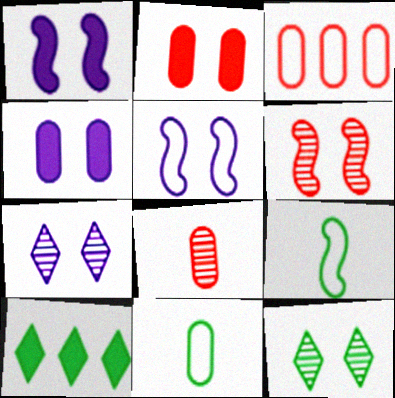[[2, 3, 8], 
[2, 5, 12], 
[4, 5, 7], 
[5, 8, 10]]